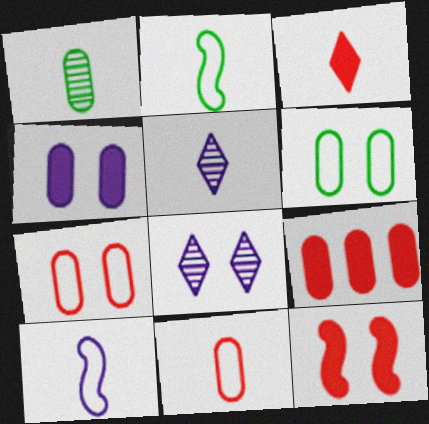[[1, 3, 10], 
[2, 8, 9], 
[3, 9, 12], 
[6, 8, 12]]